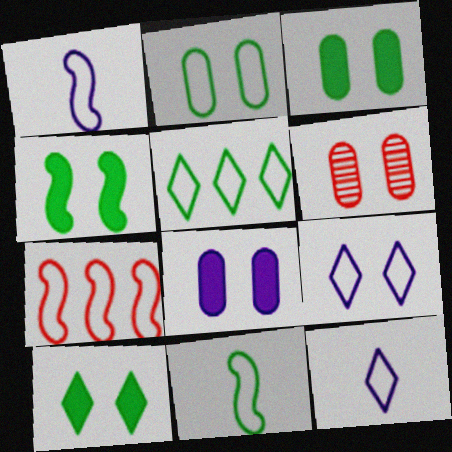[[2, 5, 11], 
[2, 6, 8], 
[2, 7, 12], 
[3, 4, 10], 
[4, 6, 9]]